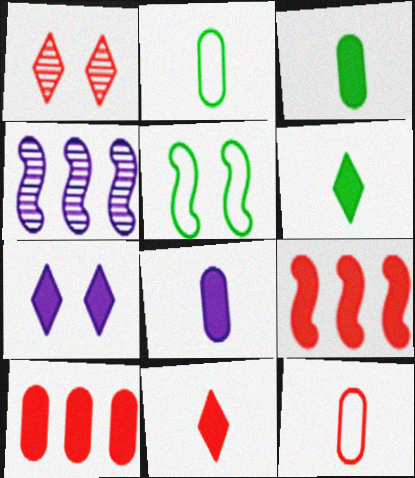[[1, 9, 12], 
[3, 7, 9]]